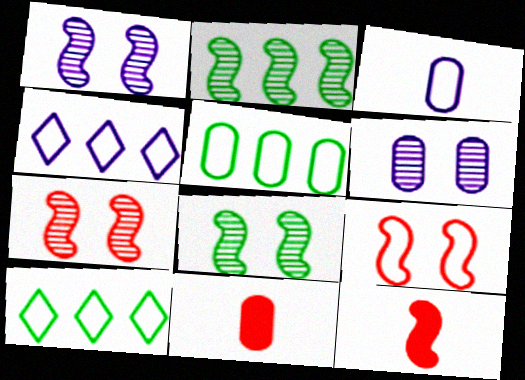[[1, 7, 8], 
[1, 10, 11], 
[3, 9, 10], 
[4, 8, 11], 
[5, 6, 11], 
[6, 10, 12]]